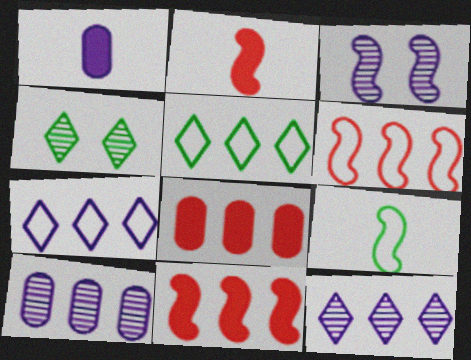[[1, 3, 7], 
[1, 4, 6], 
[3, 9, 11], 
[5, 10, 11]]